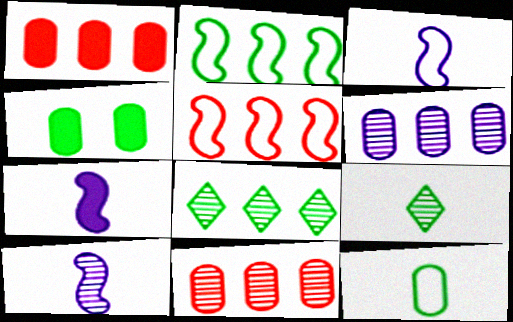[[2, 4, 9], 
[3, 7, 10]]